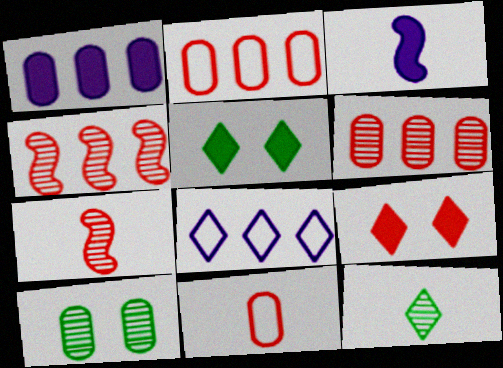[[1, 10, 11], 
[2, 7, 9], 
[3, 11, 12], 
[4, 9, 11], 
[8, 9, 12]]